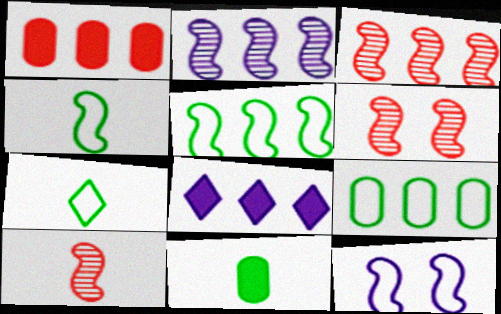[[3, 6, 10], 
[3, 8, 9]]